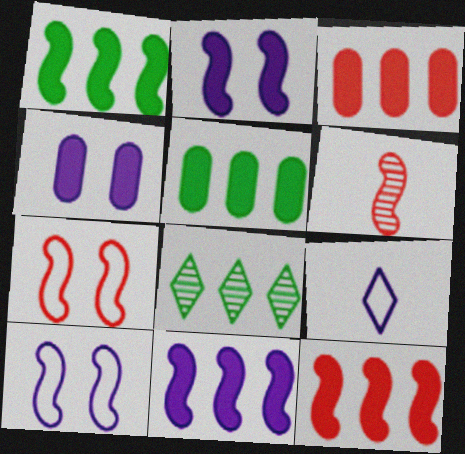[[1, 6, 10], 
[1, 11, 12], 
[6, 7, 12]]